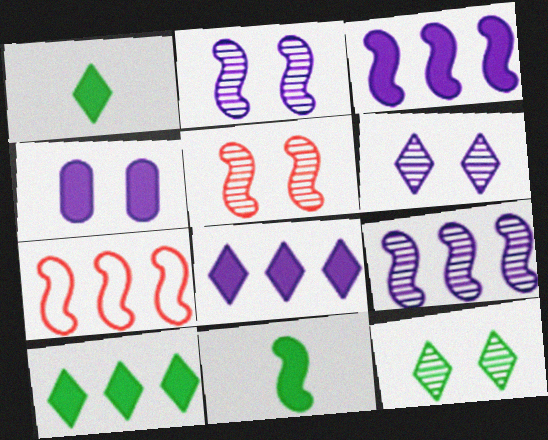[[2, 7, 11]]